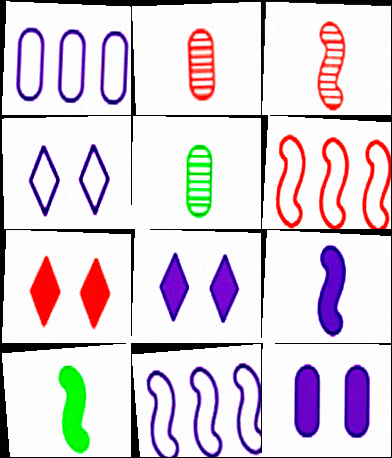[[2, 6, 7], 
[5, 6, 8], 
[5, 7, 11]]